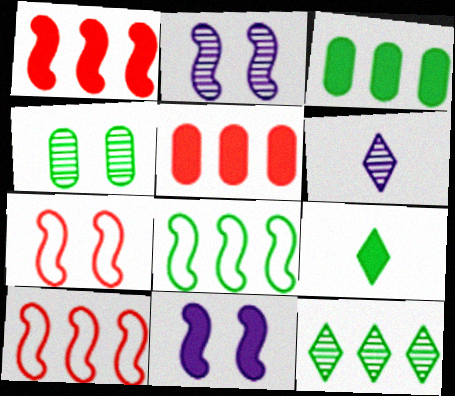[[3, 6, 7], 
[3, 8, 12], 
[4, 8, 9], 
[5, 9, 11]]